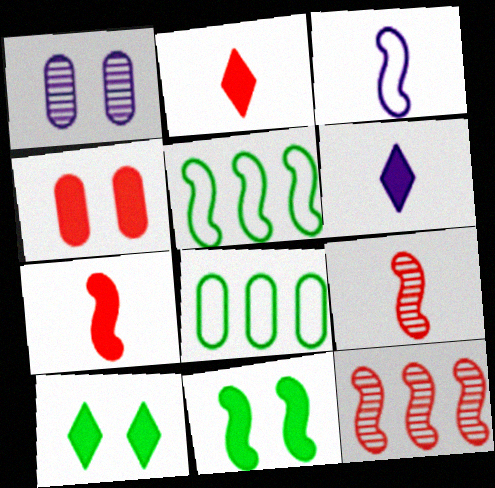[[1, 2, 5], 
[3, 11, 12]]